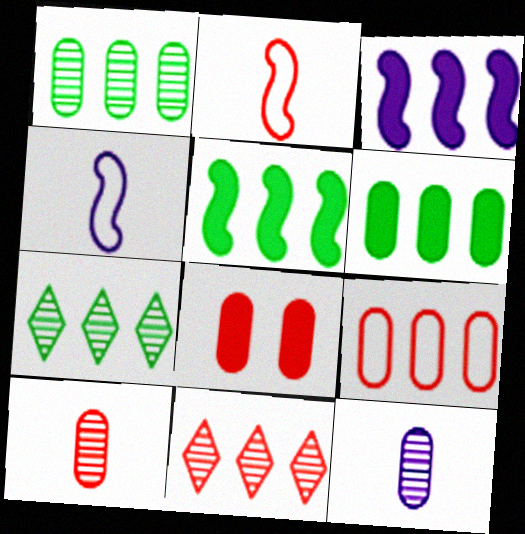[[2, 8, 11], 
[3, 7, 9], 
[4, 7, 8], 
[8, 9, 10]]